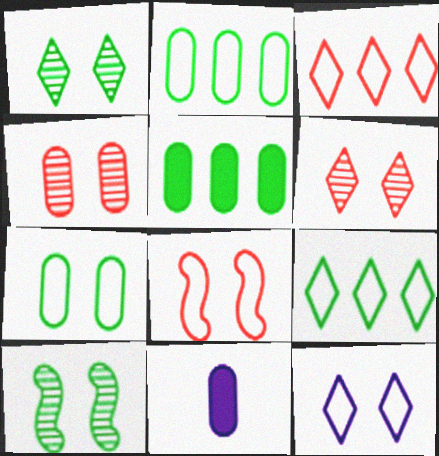[[2, 4, 11], 
[3, 10, 11], 
[7, 8, 12]]